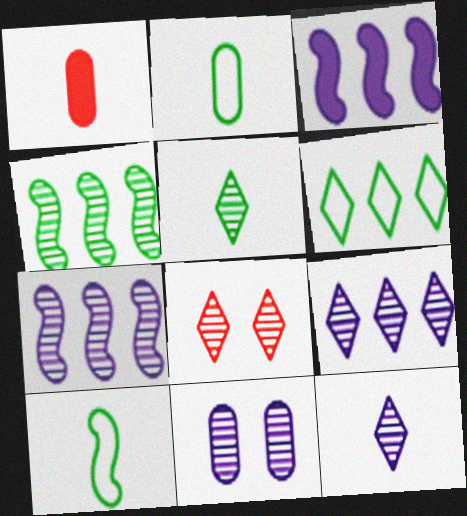[[1, 10, 12], 
[2, 3, 8], 
[5, 8, 9], 
[7, 11, 12]]